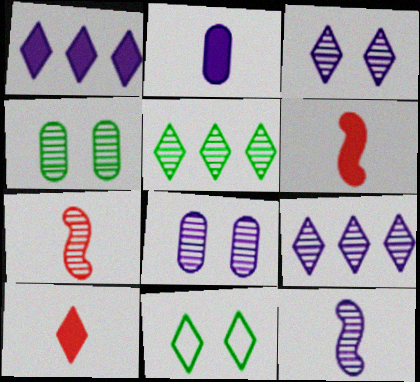[[4, 7, 9], 
[5, 7, 8], 
[8, 9, 12], 
[9, 10, 11]]